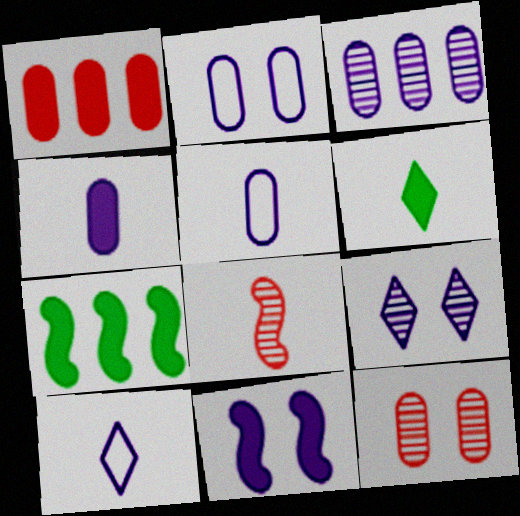[[1, 6, 11], 
[2, 3, 4], 
[2, 9, 11], 
[3, 10, 11], 
[5, 6, 8], 
[7, 10, 12]]